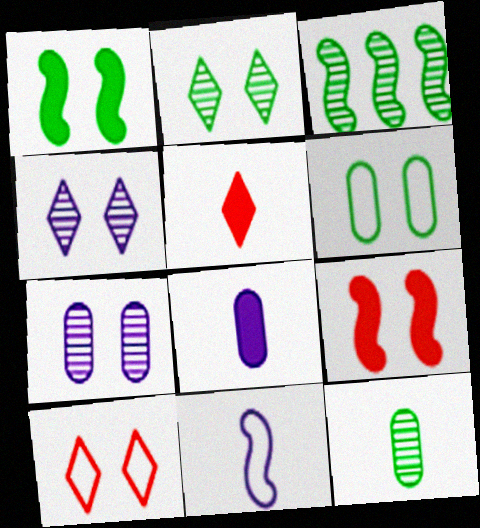[[1, 2, 6], 
[1, 7, 10], 
[2, 3, 12], 
[3, 8, 10], 
[3, 9, 11], 
[4, 6, 9], 
[5, 11, 12]]